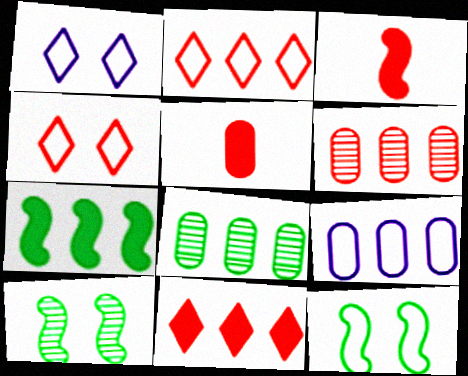[[1, 3, 8], 
[3, 4, 6]]